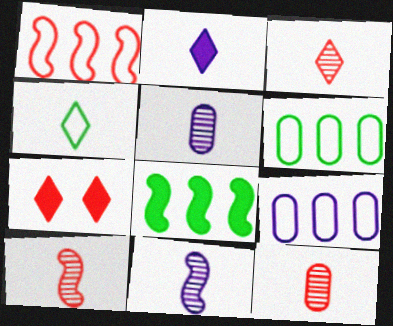[[1, 7, 12], 
[2, 3, 4], 
[3, 10, 12], 
[6, 7, 11]]